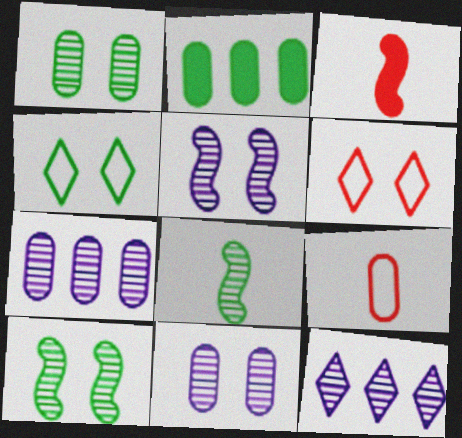[[2, 4, 8], 
[2, 9, 11], 
[3, 4, 7]]